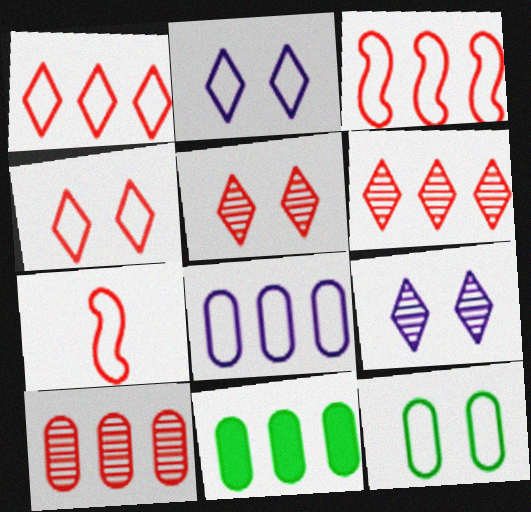[[7, 9, 11], 
[8, 10, 11]]